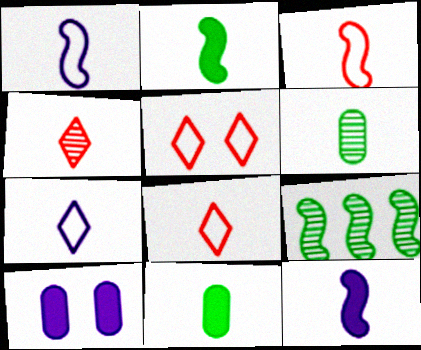[[1, 4, 11], 
[6, 8, 12], 
[8, 9, 10]]